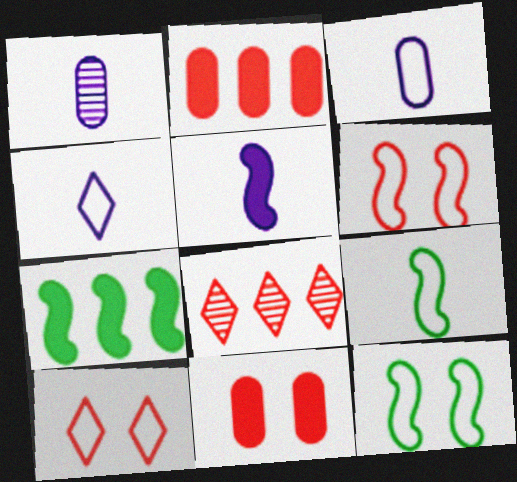[[1, 4, 5], 
[1, 7, 10]]